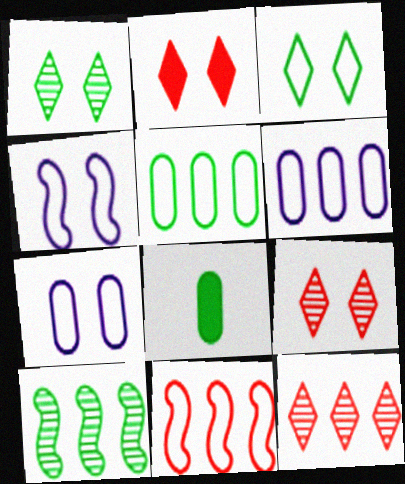[[3, 8, 10], 
[4, 8, 12]]